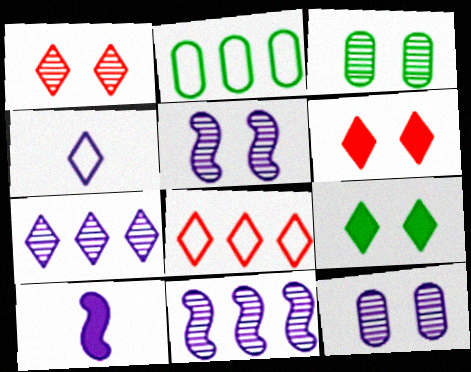[[1, 2, 10], 
[1, 3, 5], 
[3, 8, 10]]